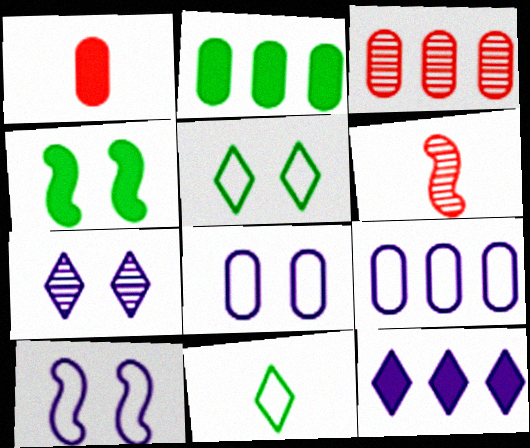[[1, 4, 12], 
[2, 3, 9]]